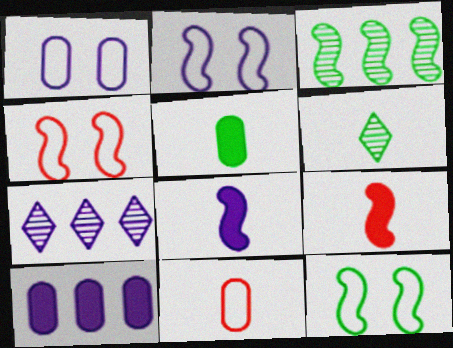[[1, 7, 8], 
[2, 3, 9], 
[2, 4, 12], 
[3, 4, 8], 
[4, 5, 7], 
[4, 6, 10], 
[6, 8, 11]]